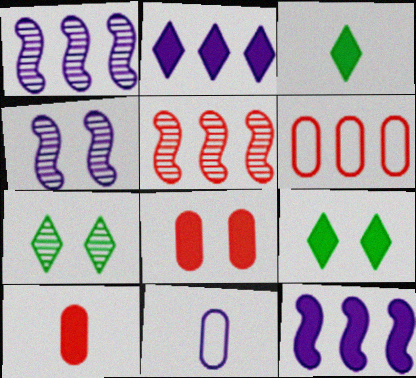[[2, 4, 11], 
[3, 4, 6], 
[3, 8, 12], 
[5, 9, 11], 
[9, 10, 12]]